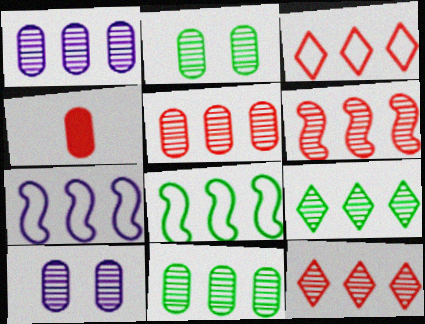[[1, 5, 11], 
[1, 6, 9], 
[5, 6, 12]]